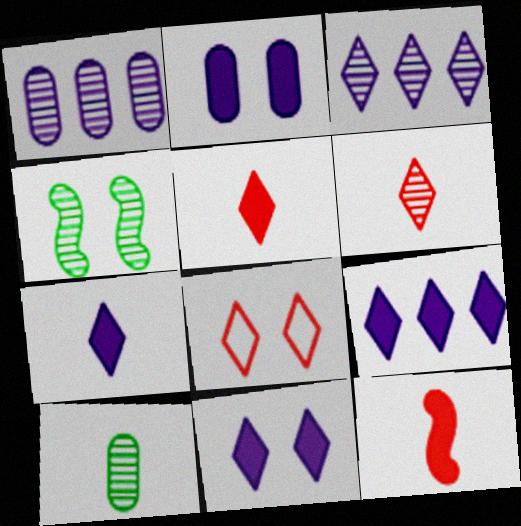[[1, 4, 6], 
[2, 4, 8], 
[7, 9, 11]]